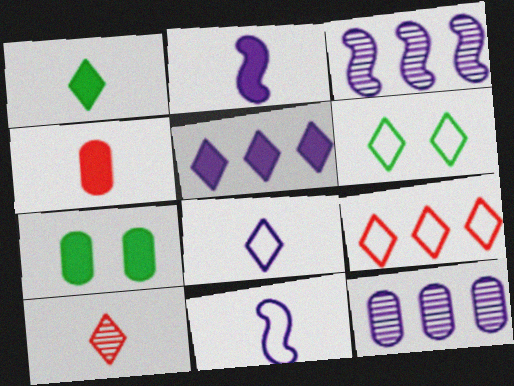[[1, 2, 4], 
[1, 8, 10], 
[3, 4, 6], 
[5, 6, 10], 
[6, 8, 9]]